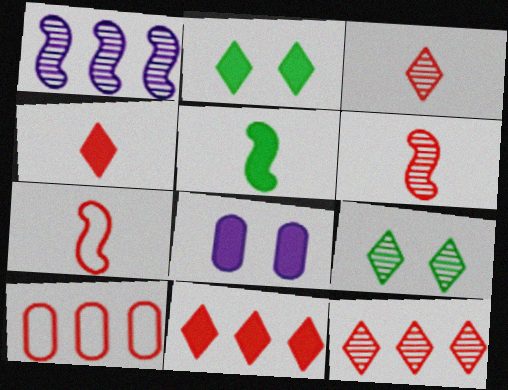[[5, 8, 11]]